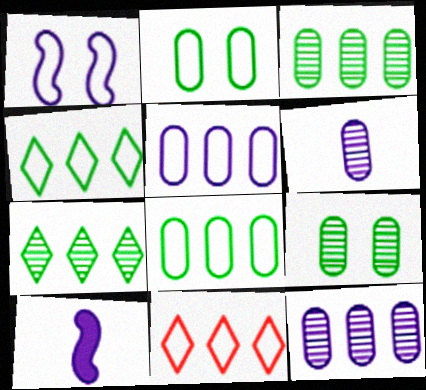[[9, 10, 11]]